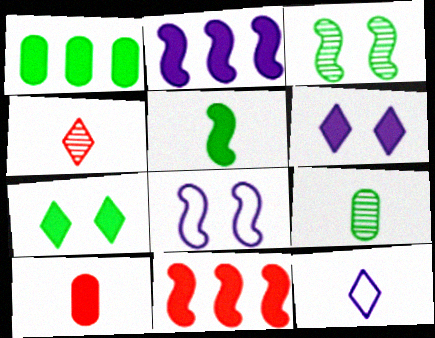[[1, 4, 8], 
[1, 5, 7], 
[2, 7, 10]]